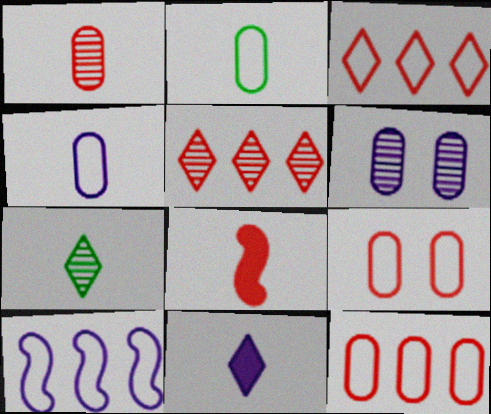[[4, 7, 8], 
[5, 8, 9], 
[6, 10, 11]]